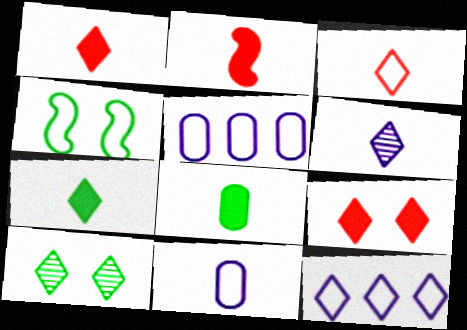[[1, 10, 12], 
[2, 5, 10], 
[3, 4, 5], 
[3, 6, 7]]